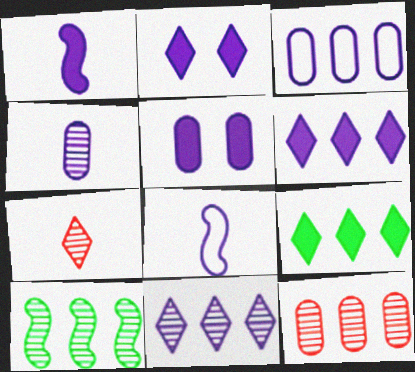[[1, 5, 6], 
[3, 4, 5], 
[5, 8, 11], 
[10, 11, 12]]